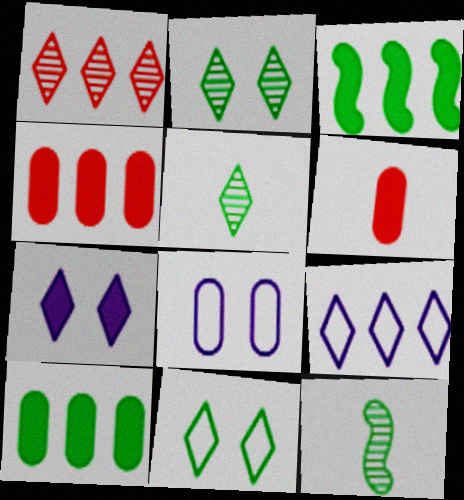[[3, 6, 7], 
[10, 11, 12]]